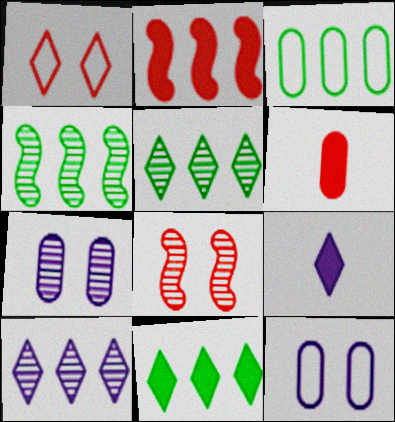[[1, 5, 9], 
[2, 3, 10], 
[3, 4, 11], 
[3, 6, 7], 
[3, 8, 9]]